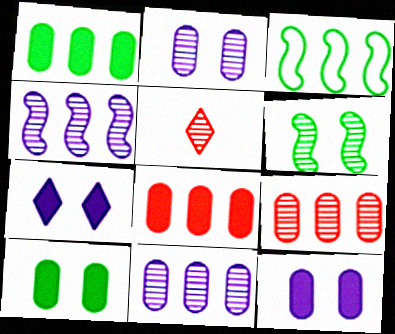[[3, 5, 12], 
[5, 6, 11]]